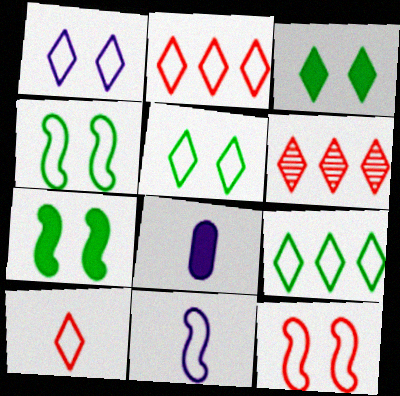[[1, 9, 10], 
[4, 6, 8]]